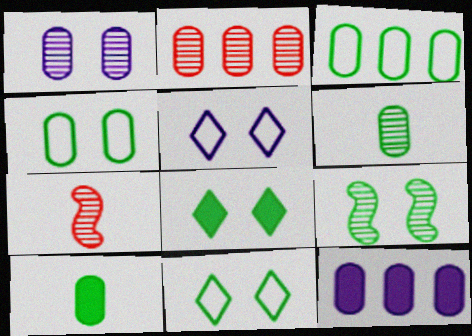[[1, 2, 6], 
[2, 3, 12], 
[4, 8, 9], 
[7, 11, 12]]